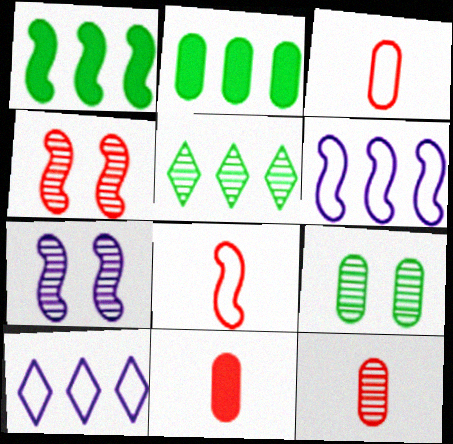[[1, 7, 8], 
[3, 11, 12], 
[5, 7, 12]]